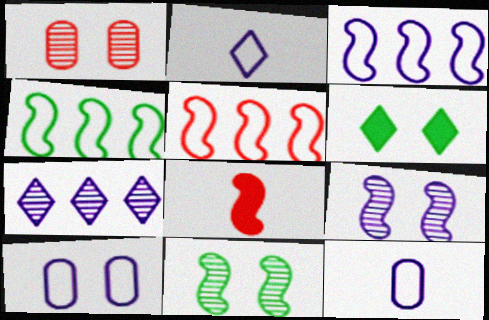[[2, 3, 10], 
[3, 4, 5], 
[3, 8, 11], 
[4, 8, 9]]